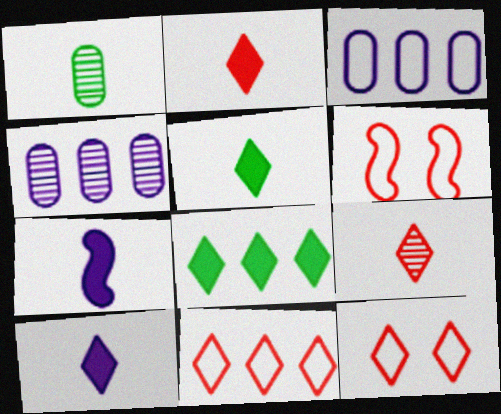[[2, 5, 10], 
[4, 5, 6]]